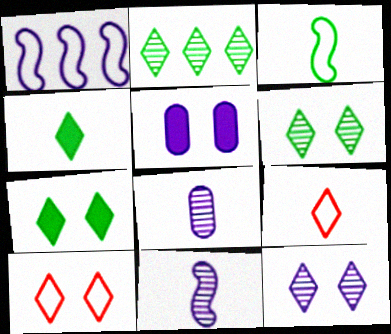[[7, 10, 12]]